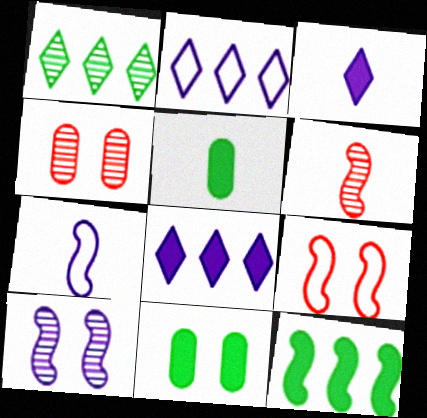[[2, 6, 11]]